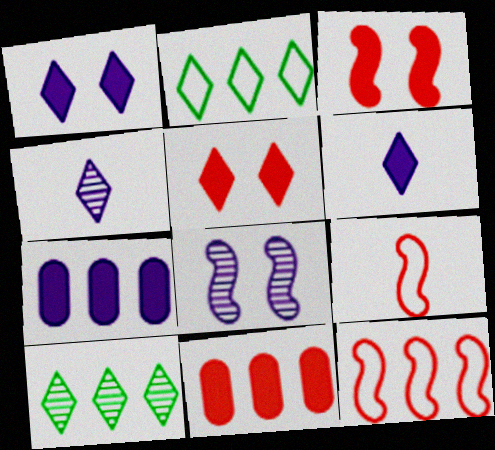[[2, 4, 5], 
[7, 10, 12]]